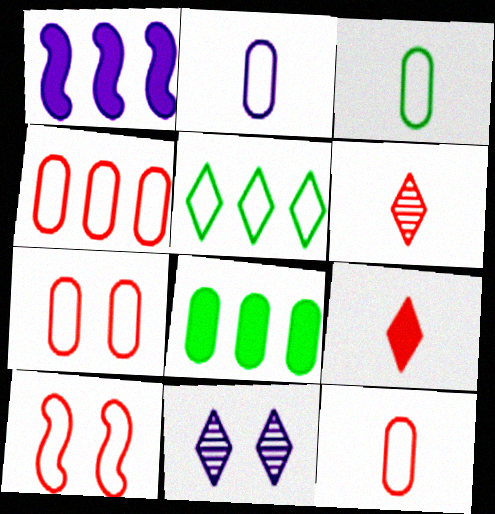[[1, 2, 11], 
[2, 3, 12], 
[2, 5, 10], 
[4, 7, 12], 
[5, 9, 11]]